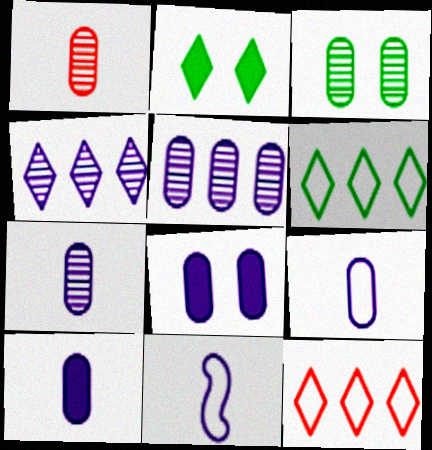[[1, 3, 5], 
[4, 8, 11], 
[5, 8, 9], 
[7, 9, 10]]